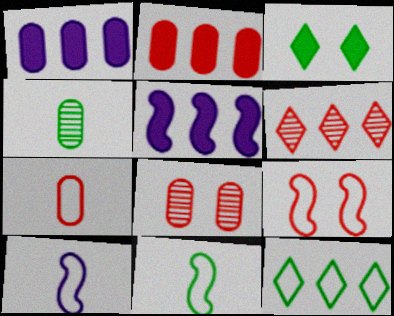[[2, 7, 8]]